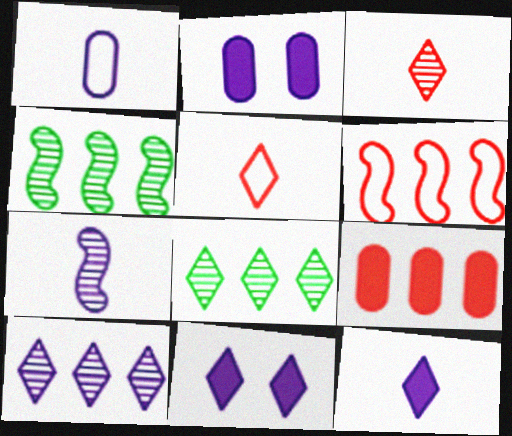[[1, 7, 12], 
[2, 4, 5], 
[5, 8, 11]]